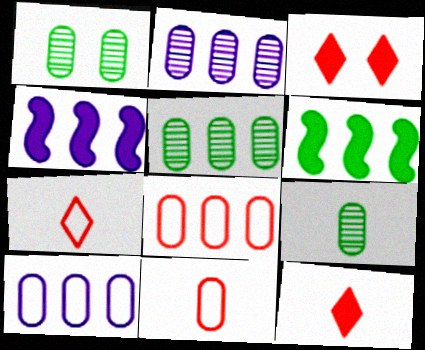[[1, 4, 7], 
[1, 5, 9]]